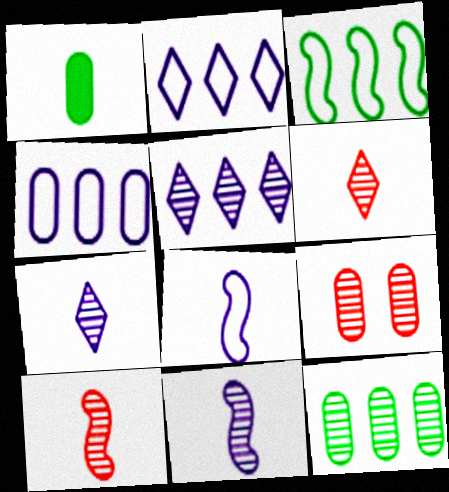[[1, 4, 9], 
[1, 6, 8]]